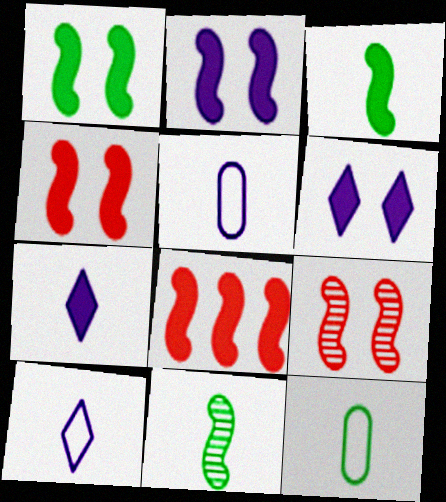[[1, 2, 4], 
[2, 3, 8]]